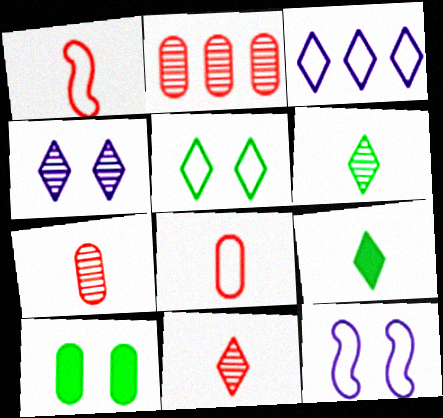[[2, 9, 12]]